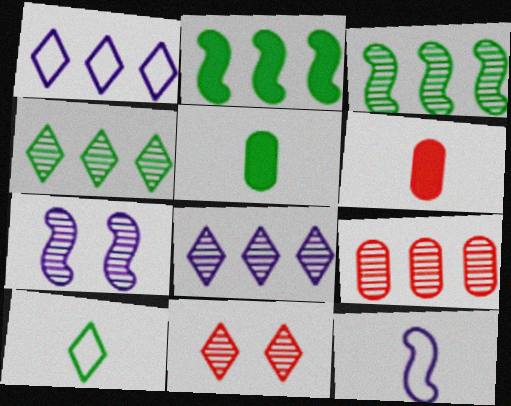[[1, 2, 9], 
[3, 8, 9]]